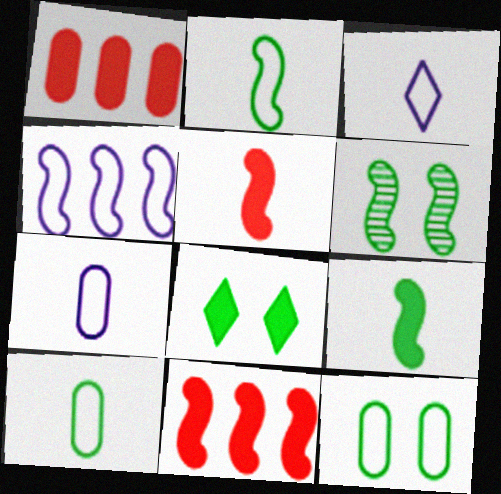[[1, 3, 6], 
[4, 5, 6], 
[6, 8, 12]]